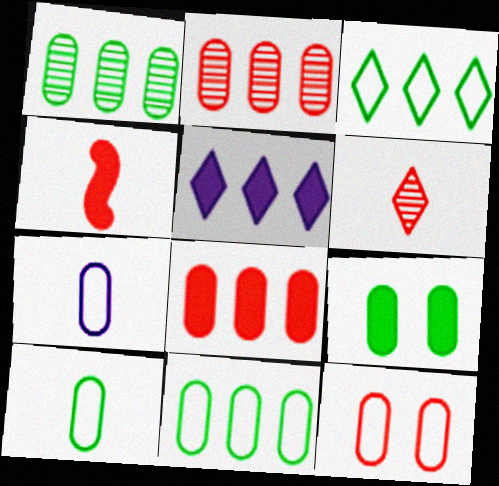[[1, 9, 10], 
[2, 7, 9], 
[4, 5, 9], 
[7, 11, 12]]